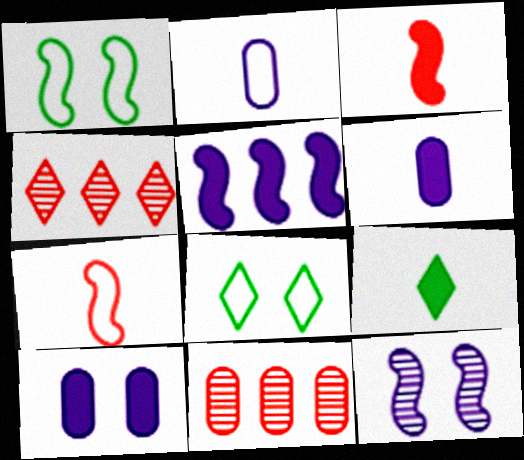[[1, 4, 6], 
[3, 6, 9]]